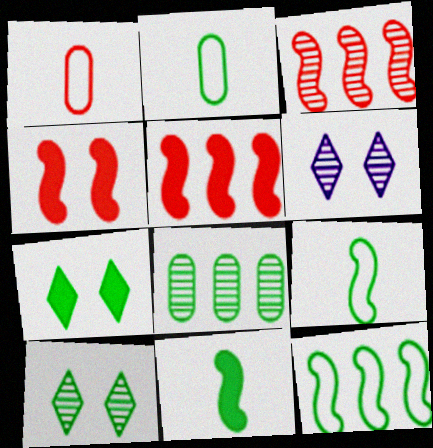[[2, 5, 6], 
[7, 8, 9]]